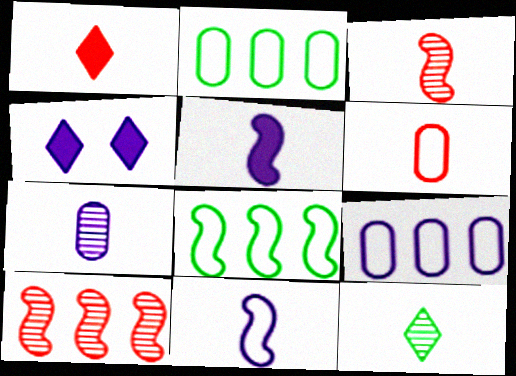[[1, 3, 6], 
[2, 3, 4], 
[3, 7, 12], 
[5, 6, 12]]